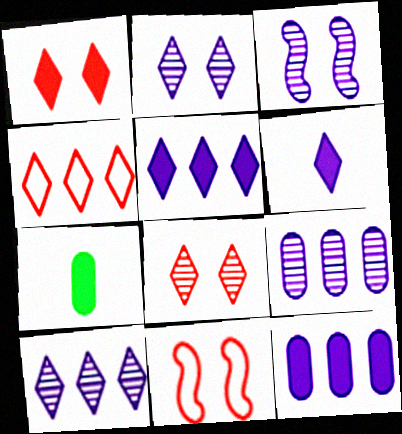[[3, 4, 7], 
[7, 10, 11]]